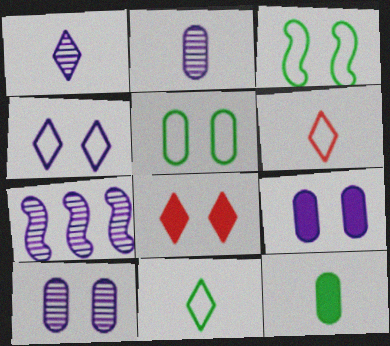[[1, 7, 10], 
[3, 8, 10]]